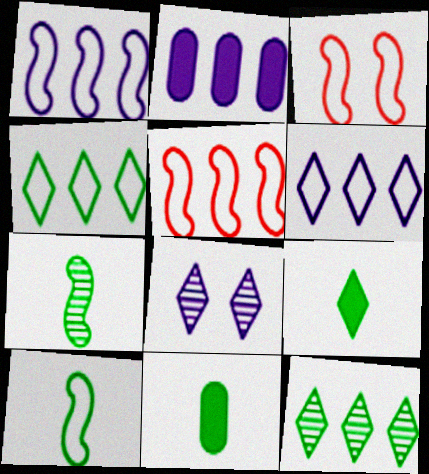[[1, 3, 10], 
[2, 5, 12], 
[5, 8, 11]]